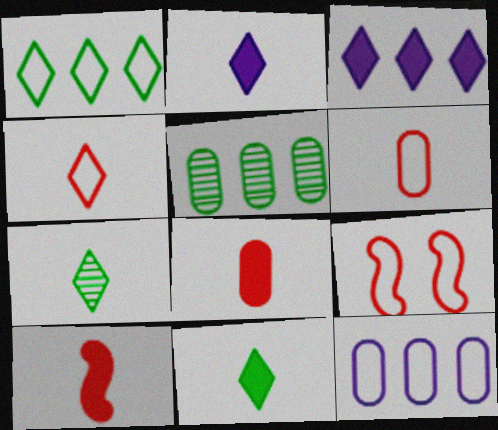[[2, 4, 7], 
[2, 5, 9]]